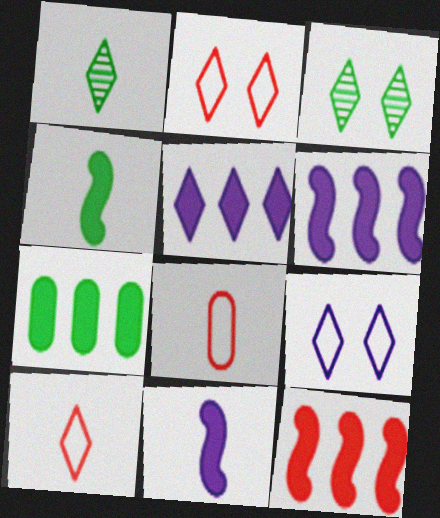[[1, 2, 5], 
[1, 8, 11], 
[3, 5, 10], 
[3, 6, 8], 
[5, 7, 12]]